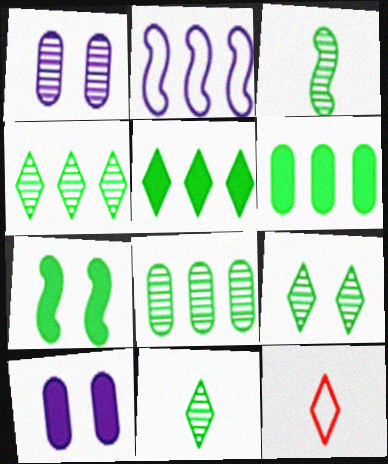[[3, 8, 9], 
[4, 9, 11]]